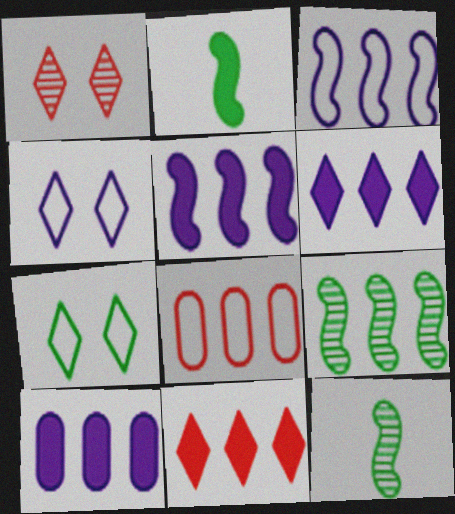[[5, 6, 10], 
[6, 8, 9]]